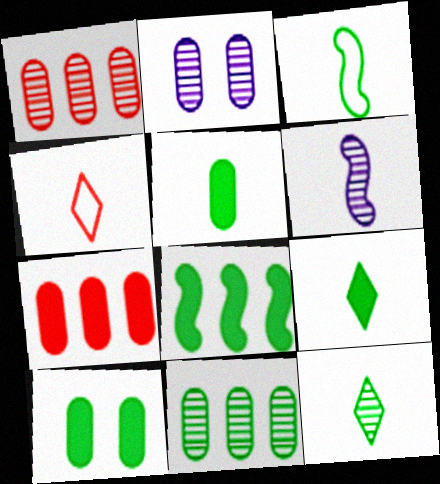[[2, 4, 8], 
[3, 5, 12], 
[4, 5, 6], 
[8, 9, 10]]